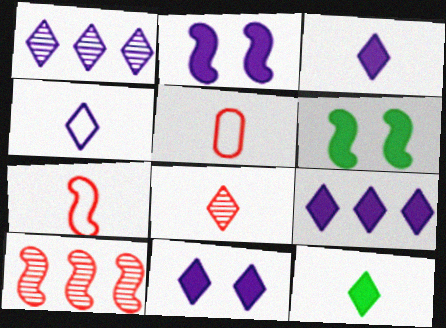[[1, 4, 11], 
[1, 5, 6], 
[3, 9, 11], 
[4, 8, 12]]